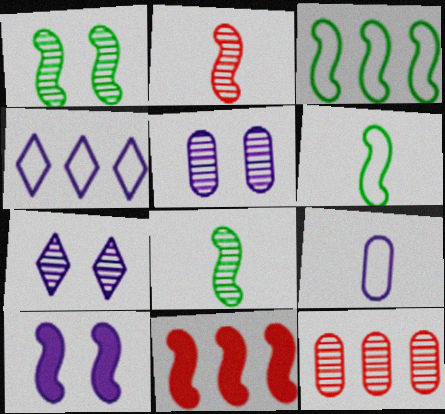[[2, 3, 10], 
[7, 8, 12]]